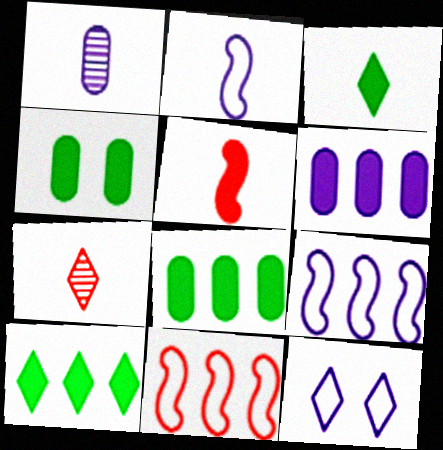[[4, 7, 9], 
[7, 10, 12]]